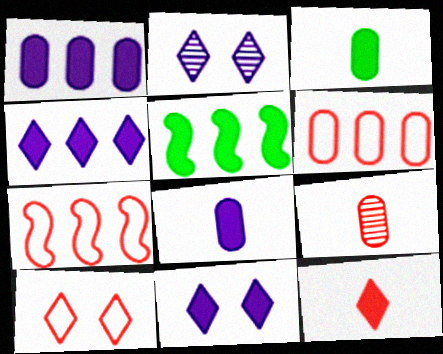[[2, 3, 7]]